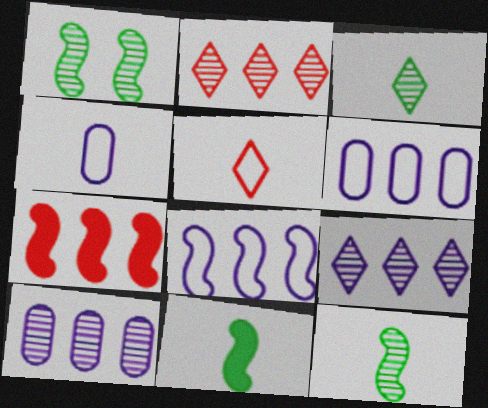[]